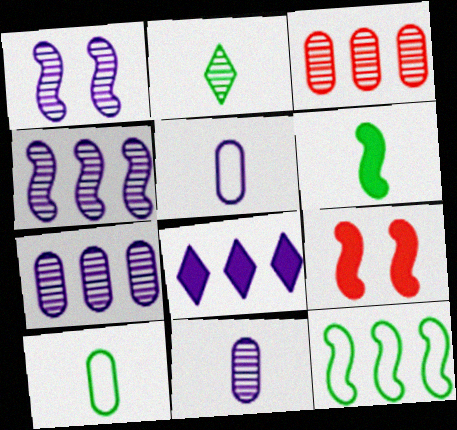[[1, 2, 3], 
[1, 5, 8], 
[2, 6, 10], 
[3, 8, 12]]